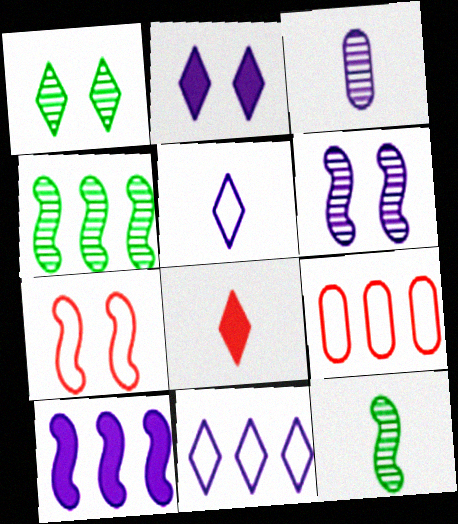[[1, 8, 11], 
[2, 9, 12], 
[7, 10, 12]]